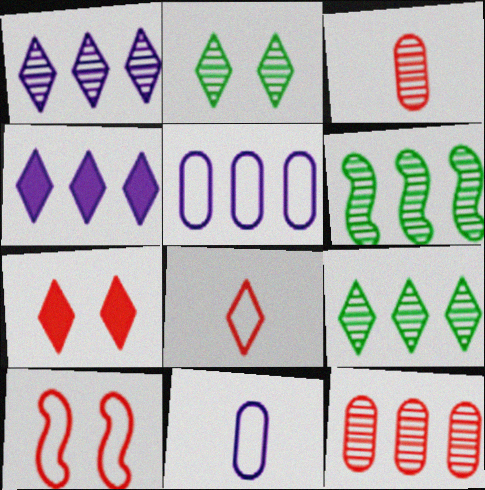[[1, 6, 12], 
[2, 4, 8], 
[6, 7, 11]]